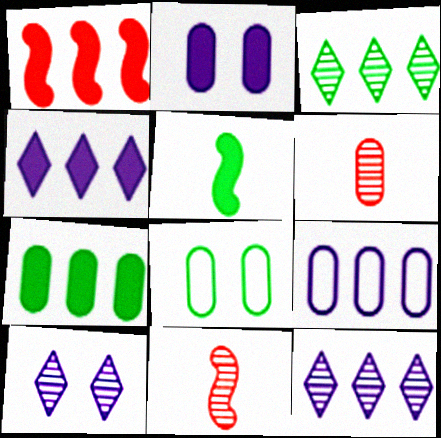[[1, 3, 9], 
[1, 4, 7], 
[3, 5, 8], 
[4, 8, 11]]